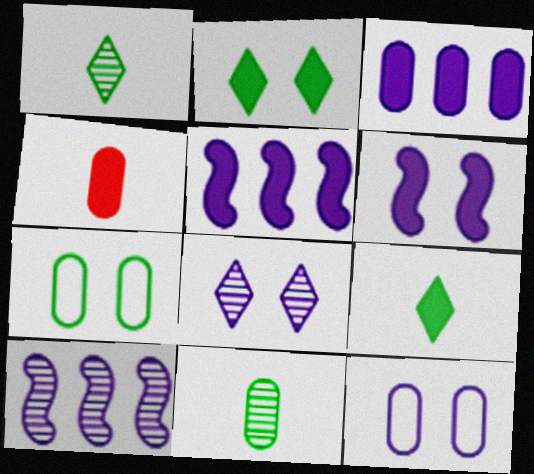[[2, 4, 5], 
[6, 8, 12]]